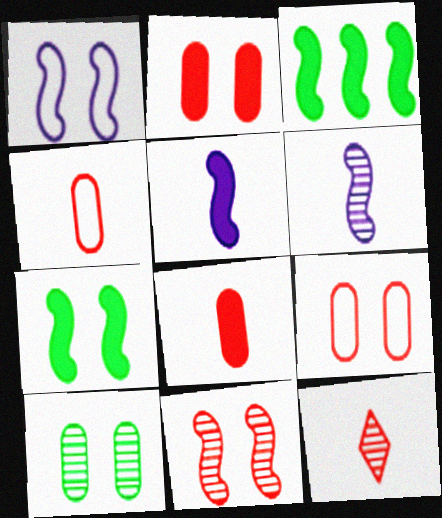[[1, 7, 11]]